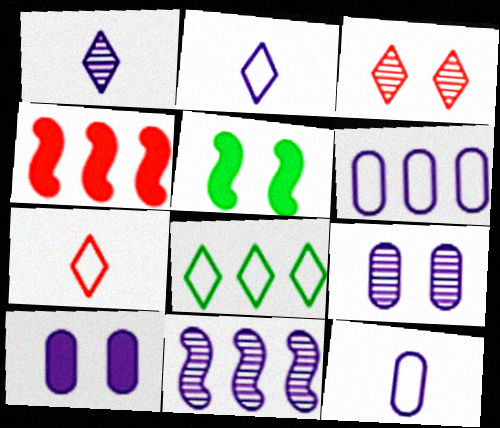[[1, 9, 11], 
[2, 10, 11]]